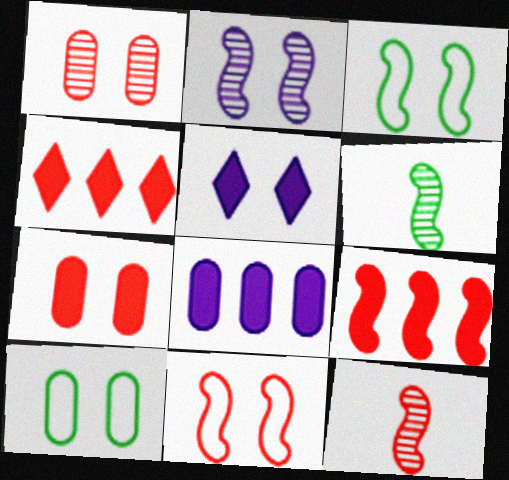[[1, 3, 5], 
[9, 11, 12]]